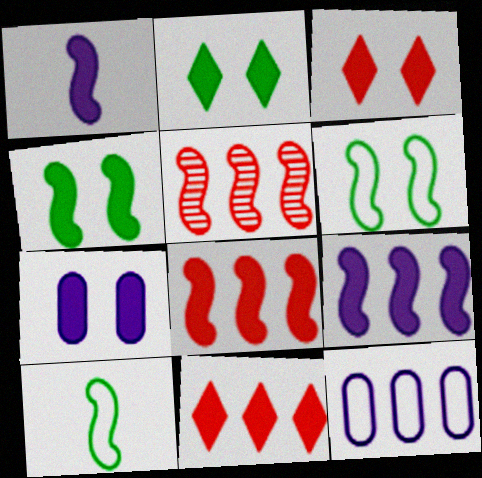[[1, 4, 8], 
[1, 5, 6], 
[3, 4, 7]]